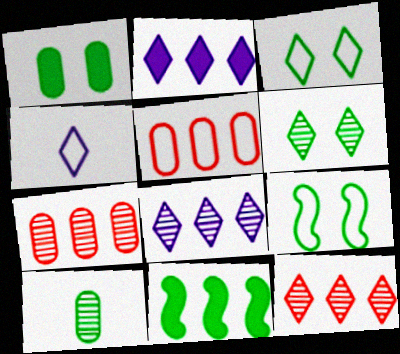[[1, 6, 9], 
[3, 10, 11], 
[4, 5, 9], 
[5, 8, 11]]